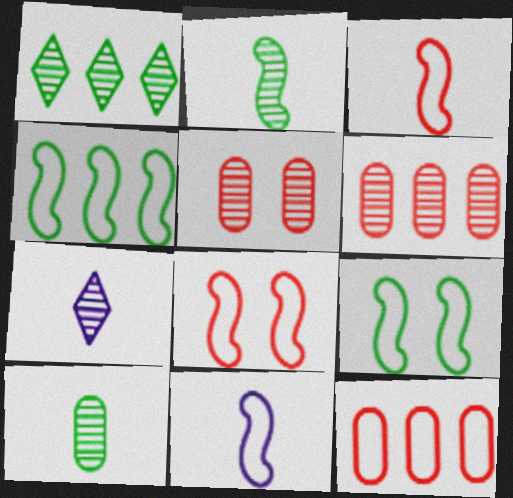[[4, 8, 11]]